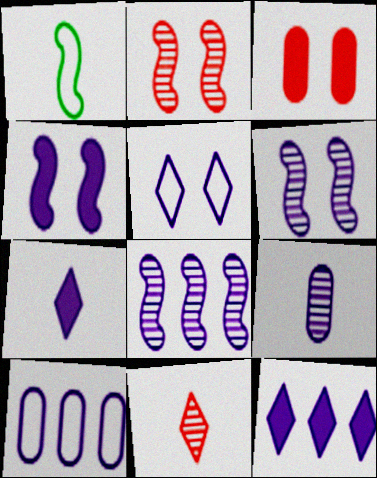[[6, 7, 10], 
[8, 10, 12]]